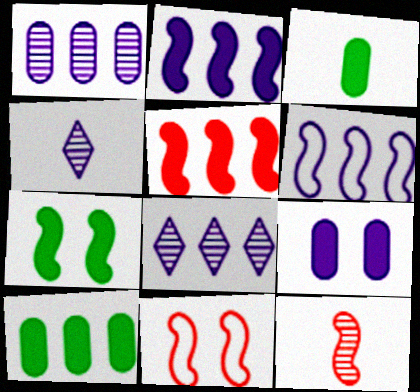[[3, 8, 11], 
[4, 6, 9], 
[4, 10, 11], 
[5, 11, 12], 
[6, 7, 12]]